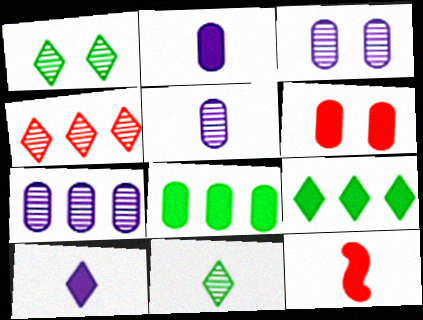[[2, 6, 8], 
[3, 5, 7]]